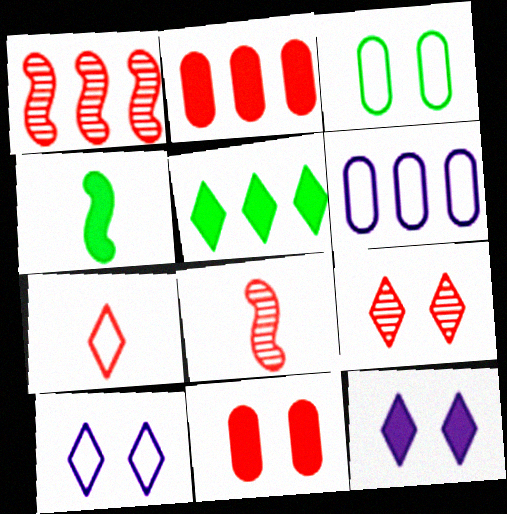[[1, 5, 6], 
[1, 7, 11], 
[2, 4, 12], 
[4, 6, 9]]